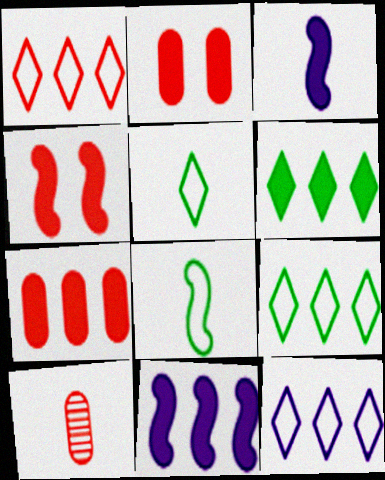[[1, 4, 10], 
[1, 9, 12], 
[2, 3, 6], 
[3, 5, 10], 
[6, 7, 11]]